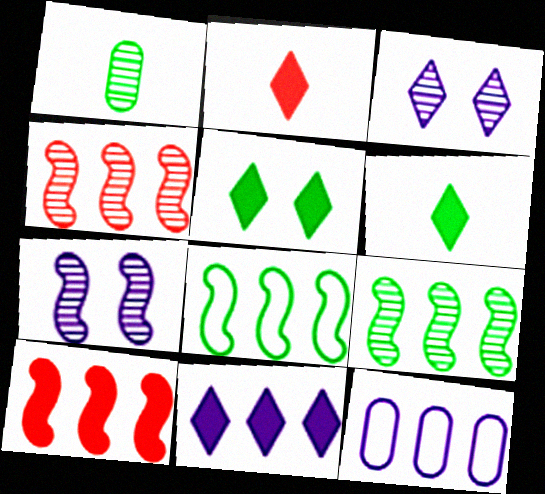[[1, 3, 4], 
[1, 5, 8], 
[2, 5, 11]]